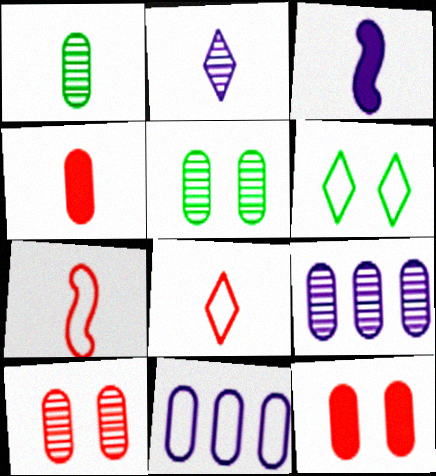[[1, 3, 8], 
[1, 9, 10], 
[1, 11, 12], 
[4, 5, 11], 
[6, 7, 11]]